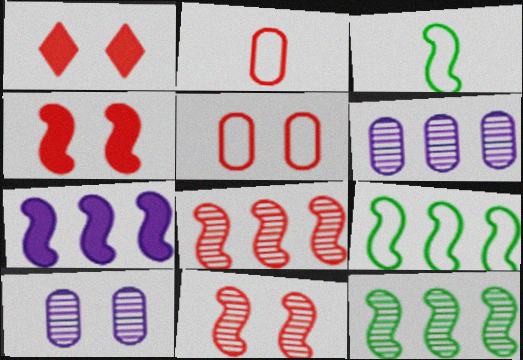[[1, 2, 8], 
[1, 3, 6], 
[1, 5, 11], 
[3, 7, 11], 
[7, 8, 9]]